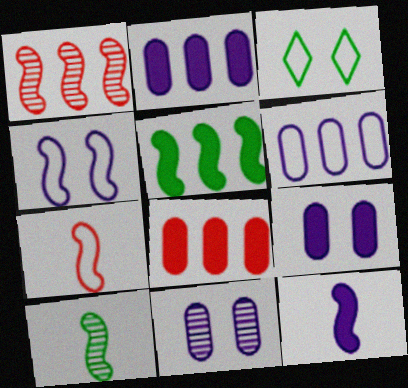[[3, 6, 7], 
[7, 10, 12]]